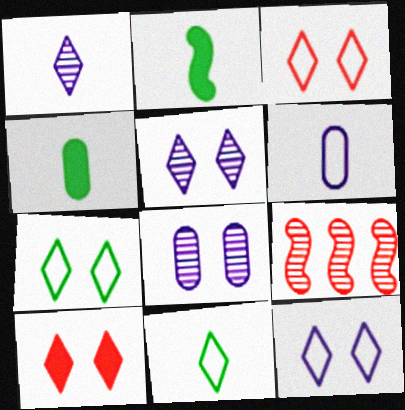[[3, 7, 12], 
[4, 9, 12], 
[5, 7, 10]]